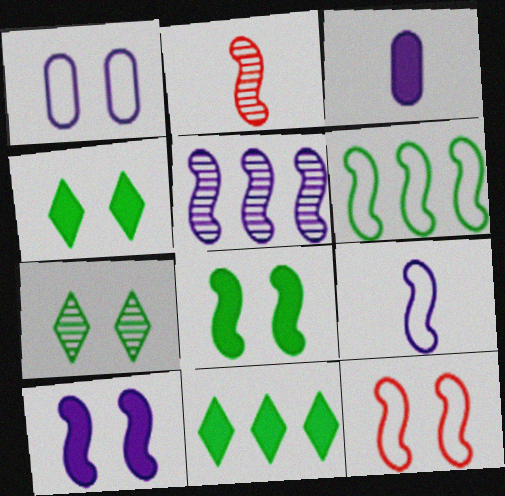[[1, 2, 11], 
[2, 6, 10], 
[5, 9, 10], 
[6, 9, 12]]